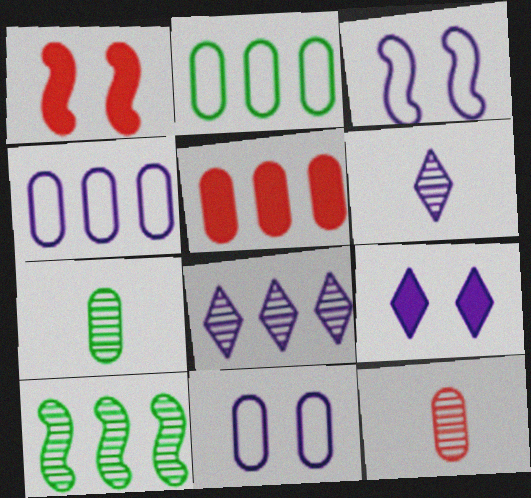[[1, 2, 6], 
[5, 7, 11]]